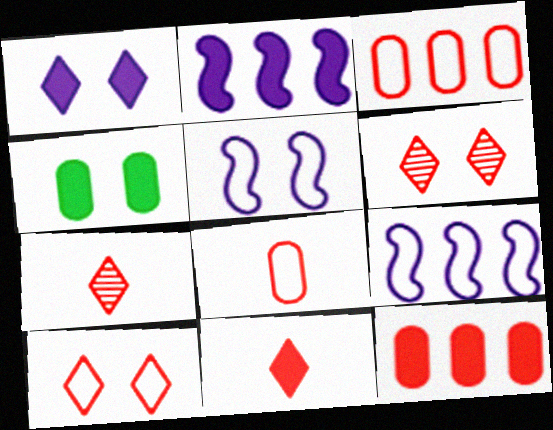[[2, 4, 11], 
[4, 5, 6], 
[4, 7, 9]]